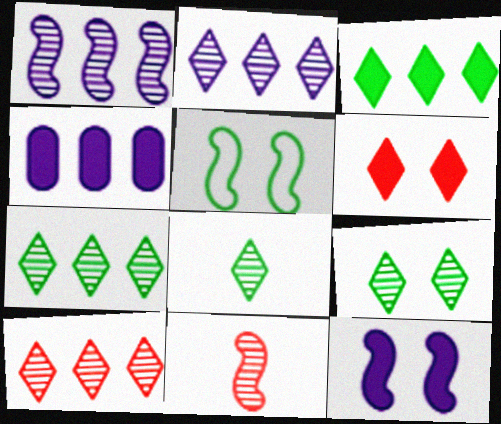[[2, 7, 10], 
[7, 8, 9]]